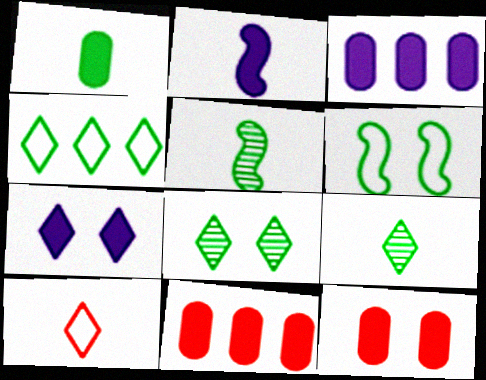[[1, 3, 12], 
[2, 3, 7]]